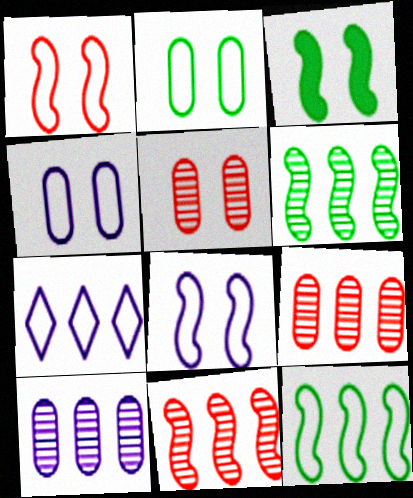[]